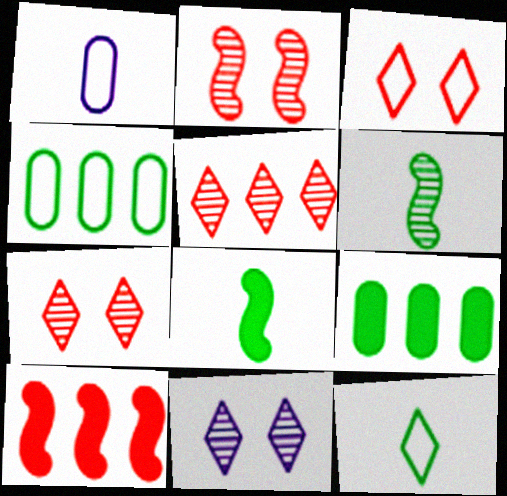[]